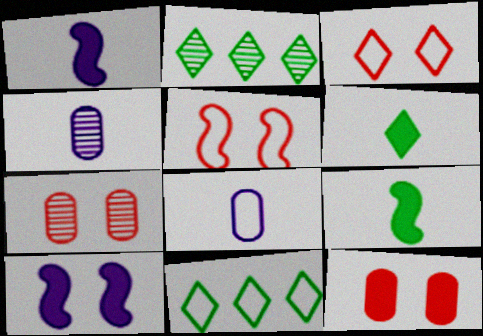[[1, 7, 11], 
[5, 8, 11]]